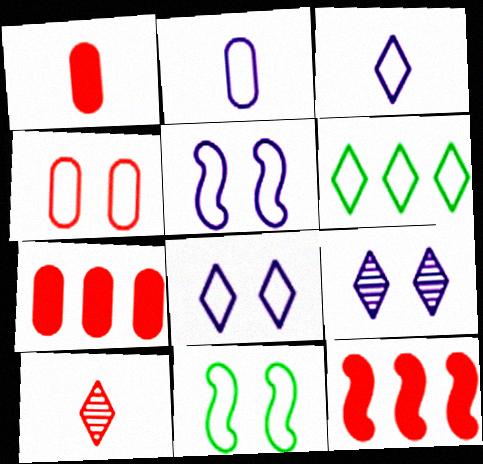[[4, 8, 11], 
[4, 10, 12]]